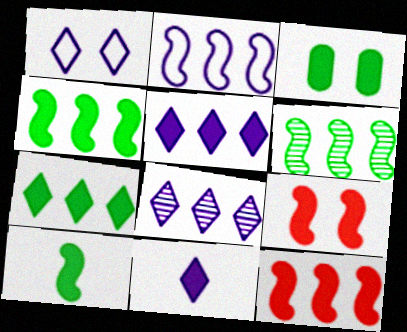[[1, 8, 11], 
[2, 6, 12], 
[3, 7, 10], 
[3, 11, 12]]